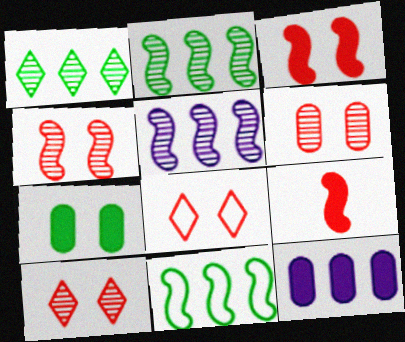[[3, 6, 8], 
[4, 6, 10]]